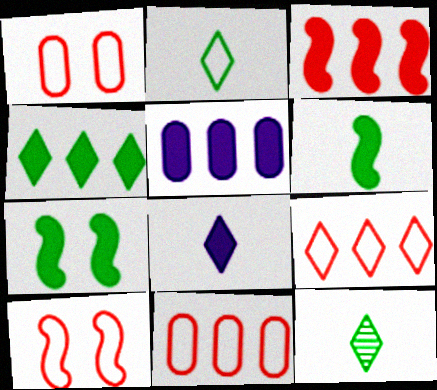[[3, 4, 5], 
[5, 10, 12]]